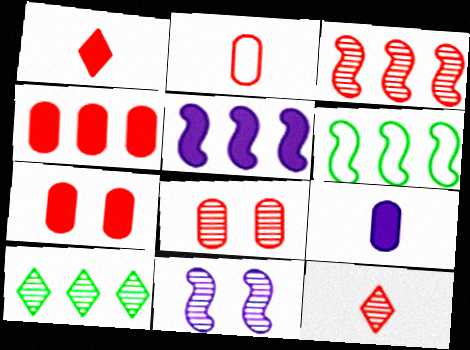[[2, 4, 8], 
[3, 5, 6], 
[3, 8, 12]]